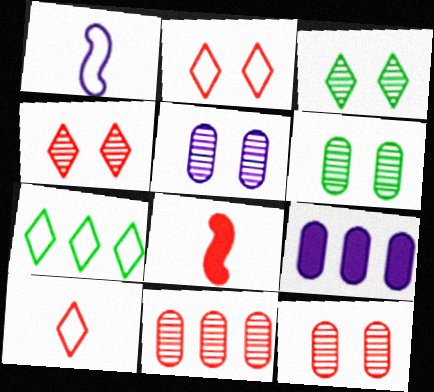[[2, 8, 11], 
[5, 6, 12], 
[5, 7, 8]]